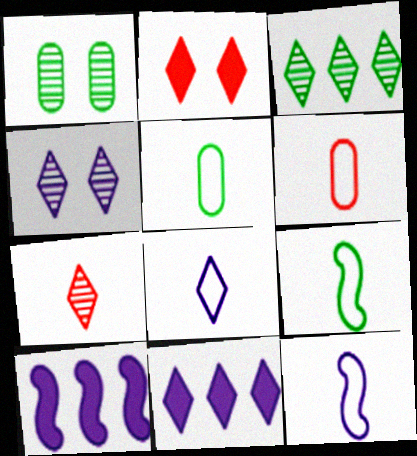[[2, 3, 8], 
[3, 4, 7], 
[4, 8, 11], 
[6, 8, 9]]